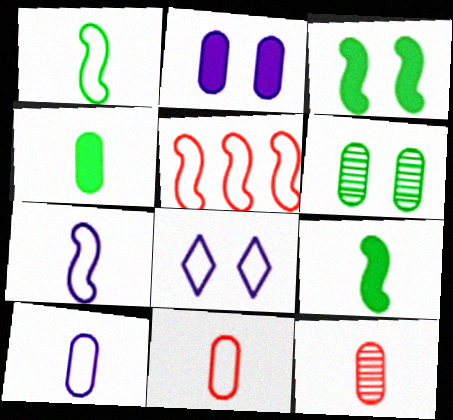[[4, 10, 12]]